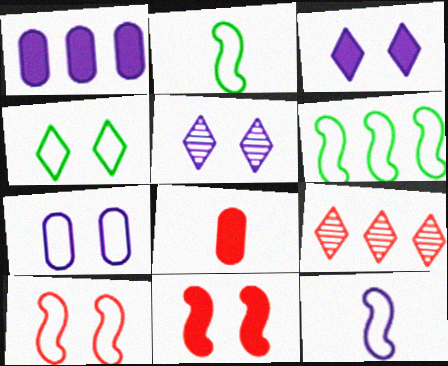[[1, 5, 12], 
[1, 6, 9], 
[4, 7, 10], 
[5, 6, 8], 
[6, 10, 12], 
[8, 9, 10]]